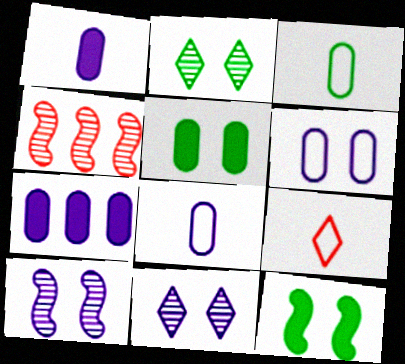[]